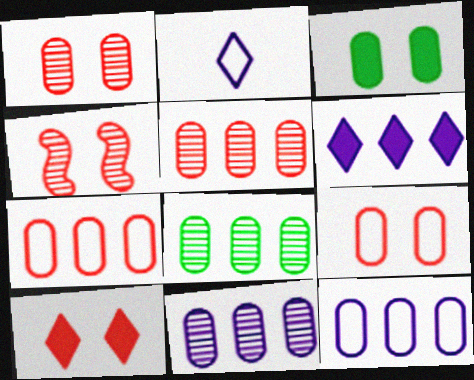[[4, 9, 10], 
[5, 8, 11]]